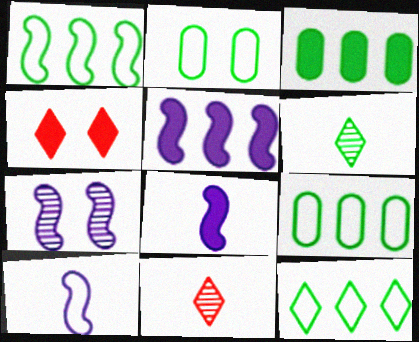[[1, 9, 12], 
[2, 4, 7], 
[2, 5, 11], 
[3, 4, 8], 
[5, 7, 10]]